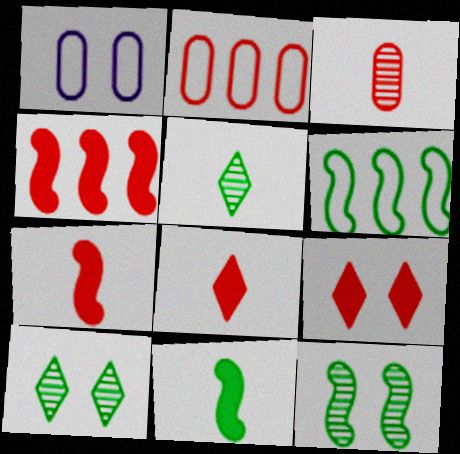[[1, 4, 5], 
[1, 9, 12], 
[6, 11, 12]]